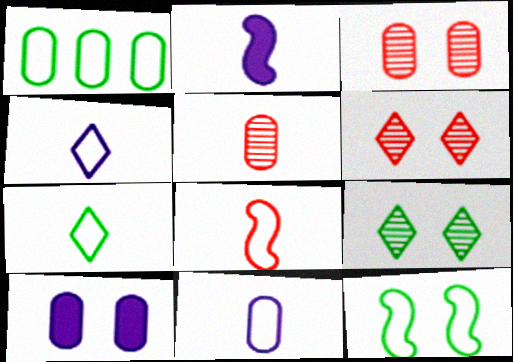[[1, 2, 6], 
[1, 5, 10], 
[1, 7, 12], 
[2, 5, 7], 
[6, 10, 12], 
[7, 8, 11]]